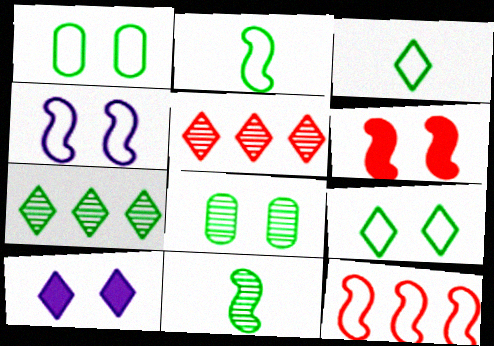[[2, 4, 12], 
[3, 5, 10], 
[7, 8, 11]]